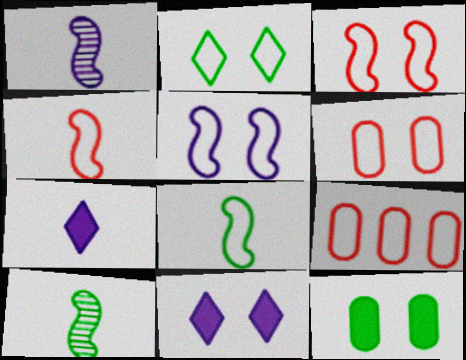[[2, 5, 6], 
[9, 10, 11]]